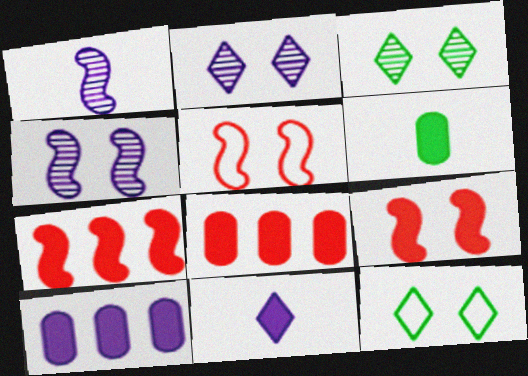[[1, 8, 12]]